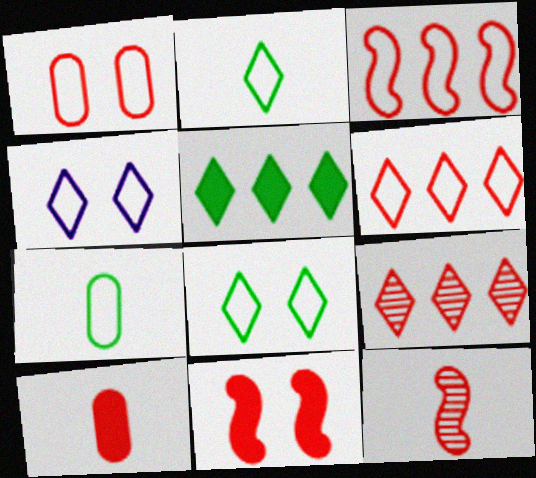[[2, 4, 6], 
[3, 4, 7], 
[3, 11, 12]]